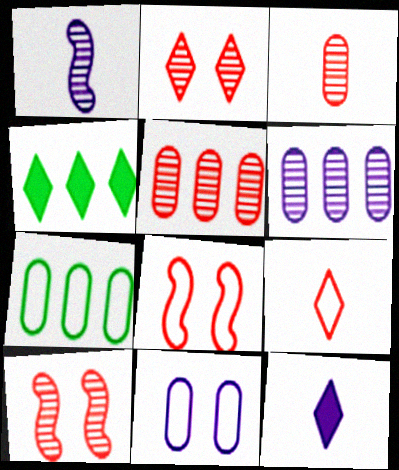[[7, 10, 12]]